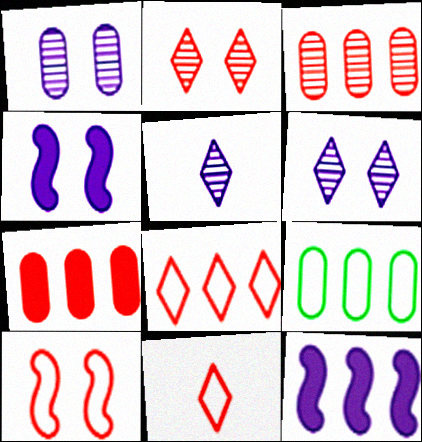[]